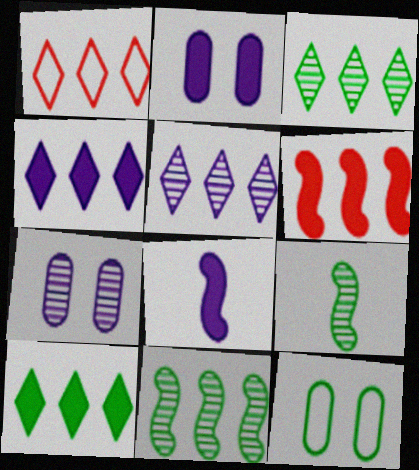[[1, 2, 9], 
[1, 3, 4], 
[1, 5, 10], 
[2, 4, 8], 
[9, 10, 12]]